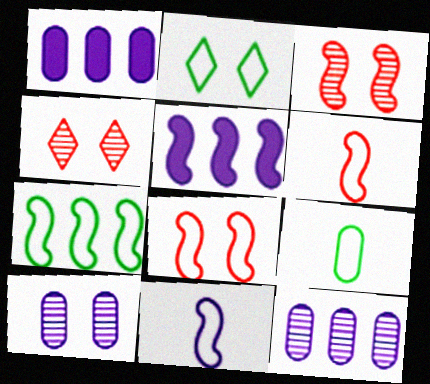[[2, 7, 9], 
[4, 5, 9], 
[7, 8, 11]]